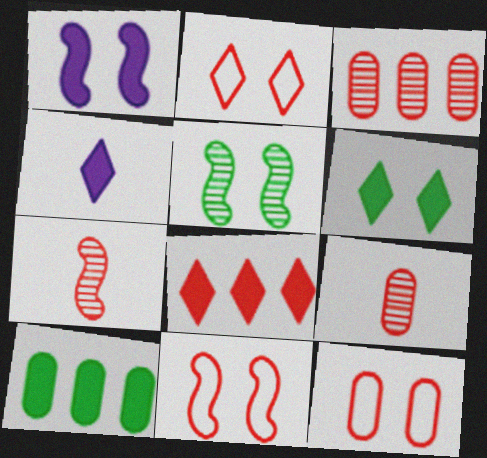[[1, 5, 11], 
[2, 11, 12], 
[4, 6, 8], 
[7, 8, 12], 
[8, 9, 11]]